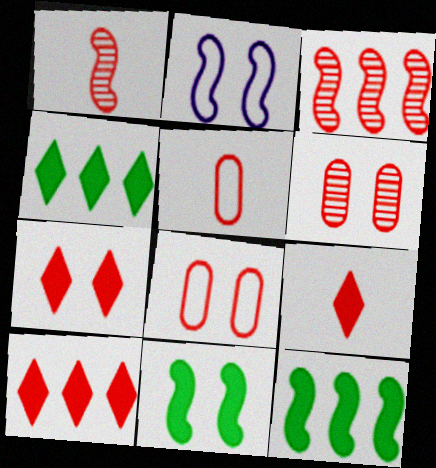[[1, 2, 12], 
[1, 5, 9], 
[1, 8, 10], 
[3, 5, 7], 
[3, 8, 9], 
[7, 9, 10]]